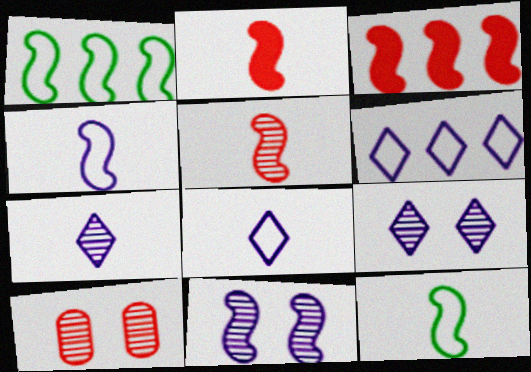[[1, 2, 11], 
[3, 11, 12]]